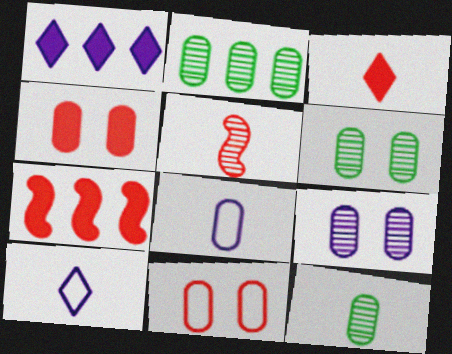[[2, 4, 8], 
[2, 6, 12], 
[3, 4, 7], 
[6, 7, 10]]